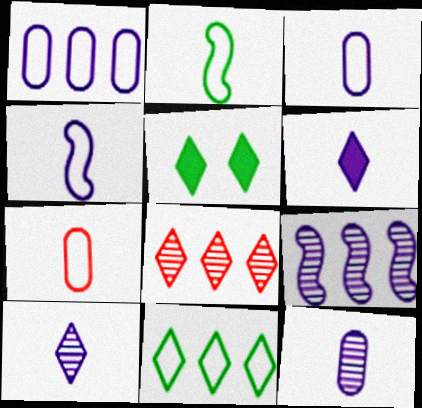[[4, 6, 12], 
[5, 7, 9]]